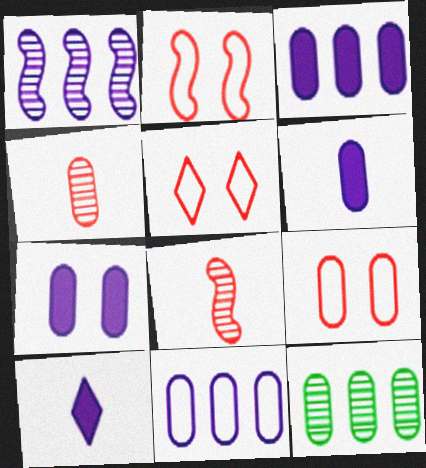[[2, 5, 9], 
[2, 10, 12], 
[3, 6, 7], 
[6, 9, 12]]